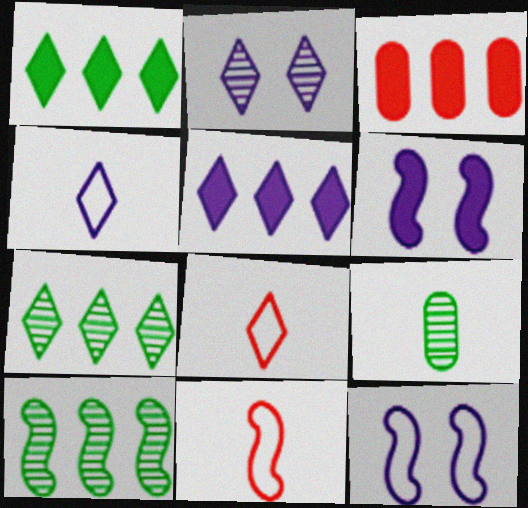[[1, 2, 8], 
[2, 4, 5], 
[6, 10, 11]]